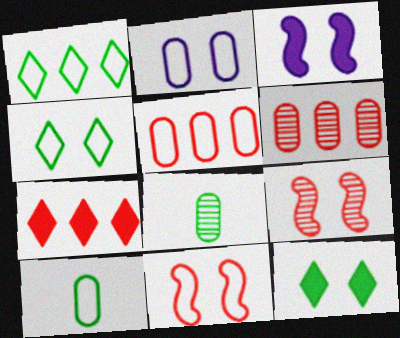[[2, 4, 11], 
[2, 5, 10], 
[2, 9, 12]]